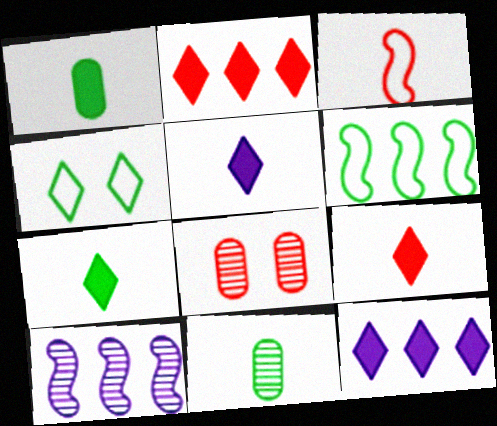[[2, 3, 8], 
[3, 5, 11], 
[5, 6, 8], 
[5, 7, 9]]